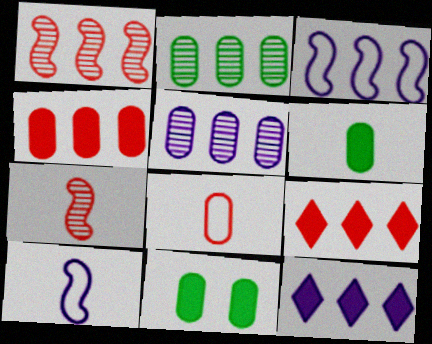[[2, 3, 9], 
[3, 5, 12], 
[5, 8, 11]]